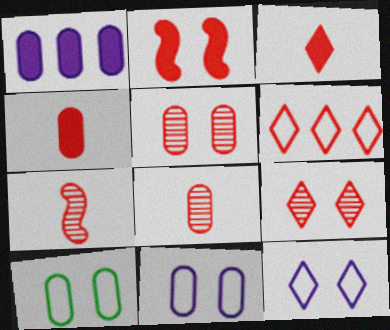[[1, 8, 10], 
[2, 6, 8], 
[3, 6, 9]]